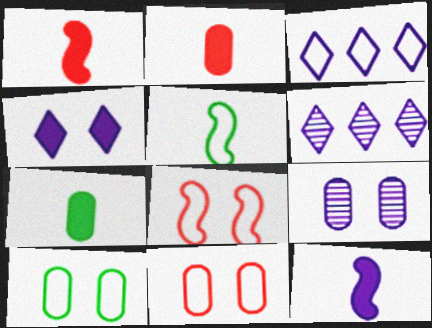[[1, 6, 10], 
[3, 5, 11], 
[3, 9, 12], 
[6, 7, 8]]